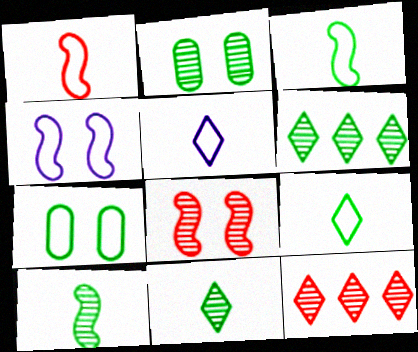[[2, 6, 10]]